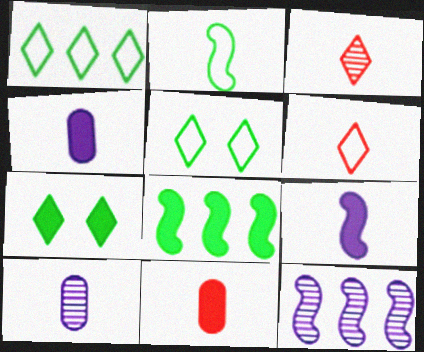[[2, 3, 4], 
[5, 11, 12]]